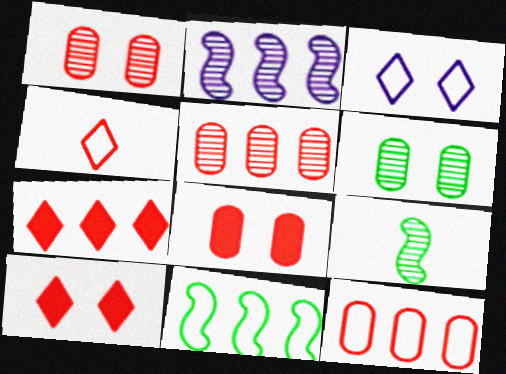[]